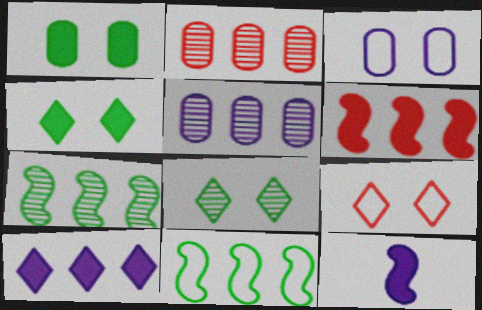[[2, 10, 11]]